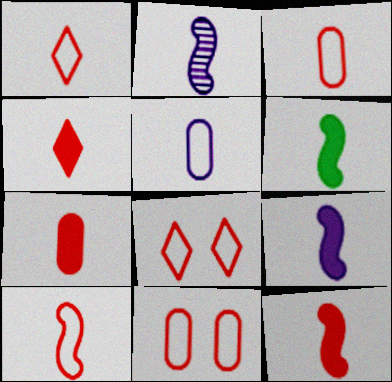[[1, 3, 10], 
[2, 6, 10], 
[4, 7, 12], 
[6, 9, 12]]